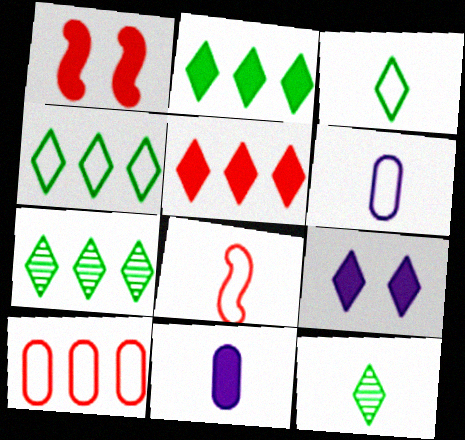[[1, 2, 11], 
[1, 6, 7], 
[2, 4, 7], 
[3, 6, 8], 
[8, 11, 12]]